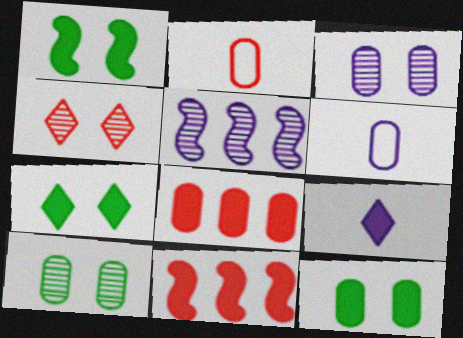[[1, 7, 12], 
[1, 8, 9], 
[2, 4, 11], 
[2, 5, 7], 
[6, 8, 10], 
[9, 11, 12]]